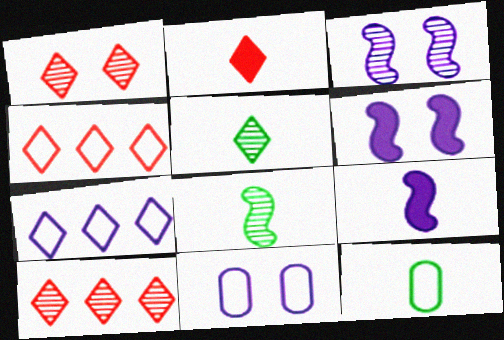[[1, 2, 4], 
[6, 10, 12]]